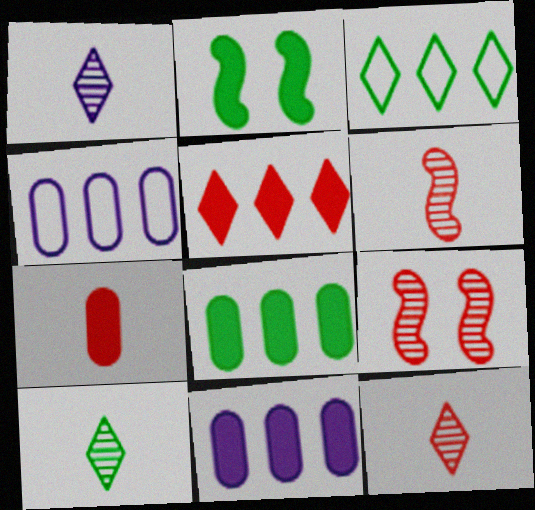[[1, 10, 12], 
[2, 4, 12]]